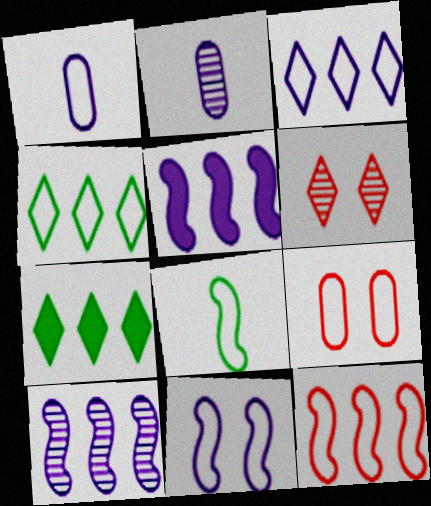[[1, 3, 11], 
[3, 8, 9], 
[8, 11, 12]]